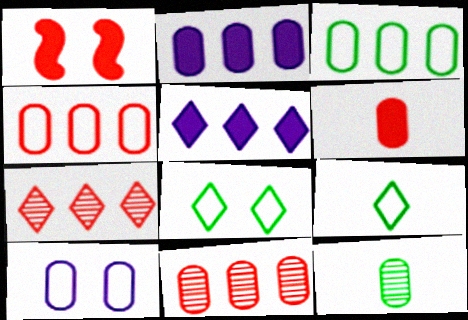[[2, 3, 11]]